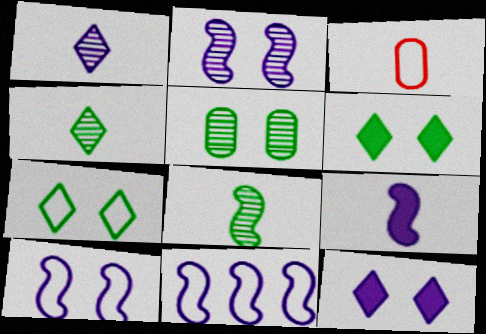[[2, 9, 11], 
[3, 4, 9], 
[3, 7, 11]]